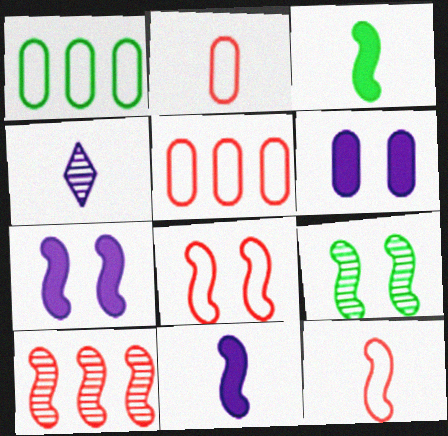[[2, 3, 4], 
[7, 8, 9]]